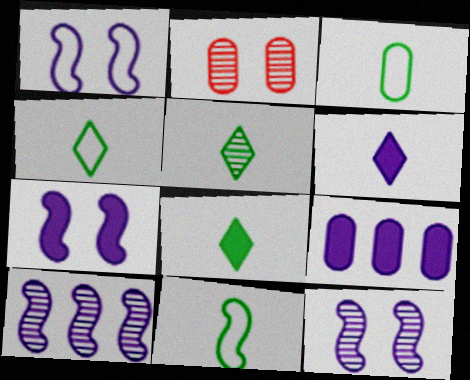[[1, 7, 12], 
[2, 3, 9], 
[2, 5, 10], 
[3, 4, 11], 
[4, 5, 8], 
[6, 7, 9]]